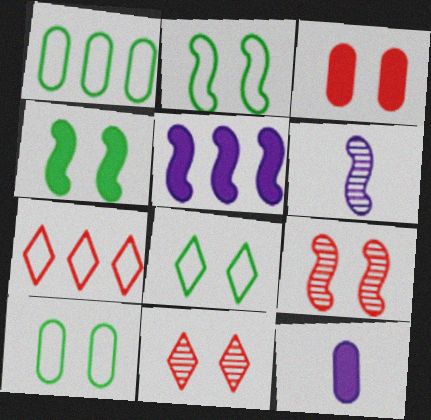[[2, 8, 10]]